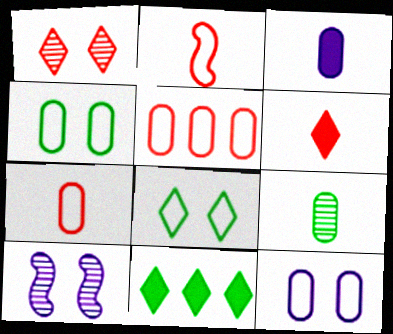[[3, 7, 9], 
[7, 10, 11]]